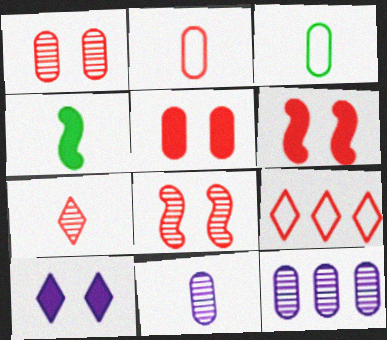[[3, 5, 12]]